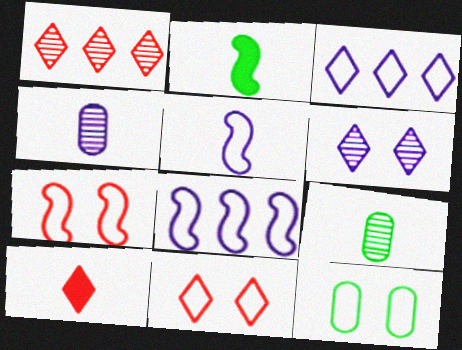[[1, 10, 11], 
[5, 9, 10]]